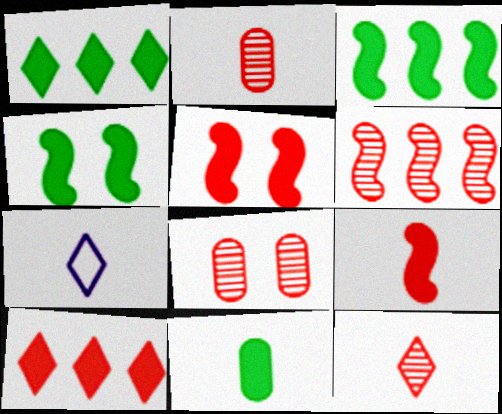[[1, 4, 11], 
[3, 7, 8], 
[6, 8, 12]]